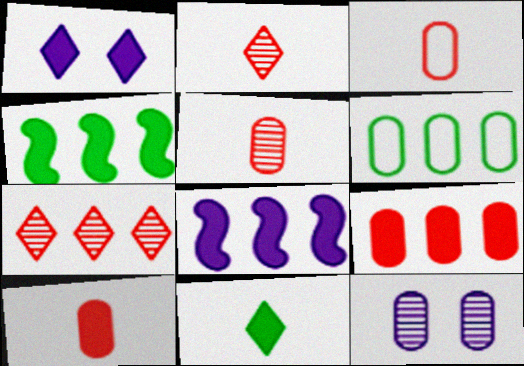[[1, 4, 10], 
[3, 5, 10], 
[6, 7, 8], 
[6, 10, 12]]